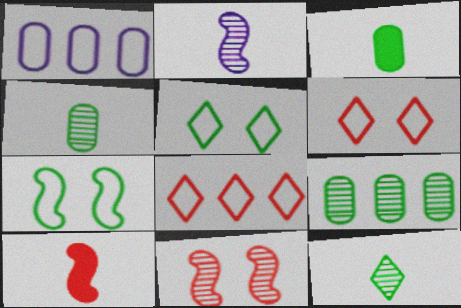[]